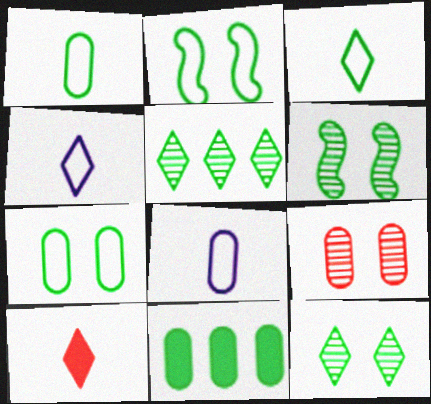[[3, 6, 11], 
[8, 9, 11]]